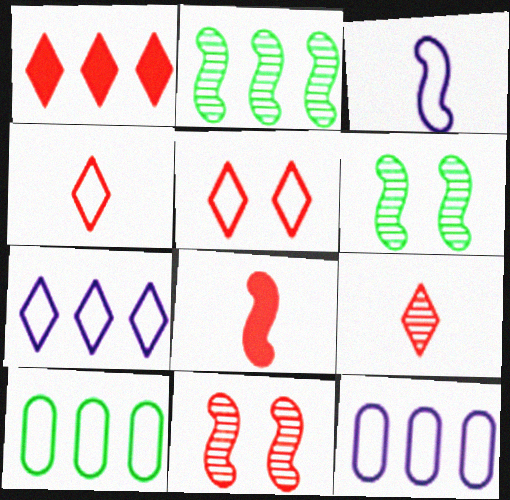[[1, 2, 12], 
[1, 5, 9], 
[3, 5, 10]]